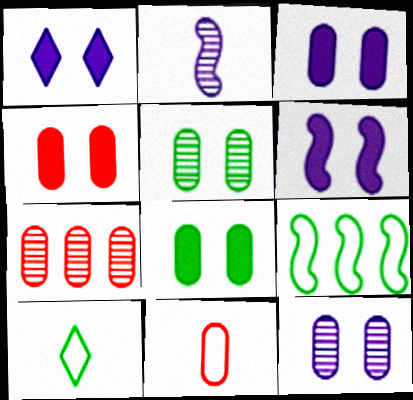[[1, 3, 6], 
[3, 4, 8], 
[4, 7, 11], 
[6, 7, 10]]